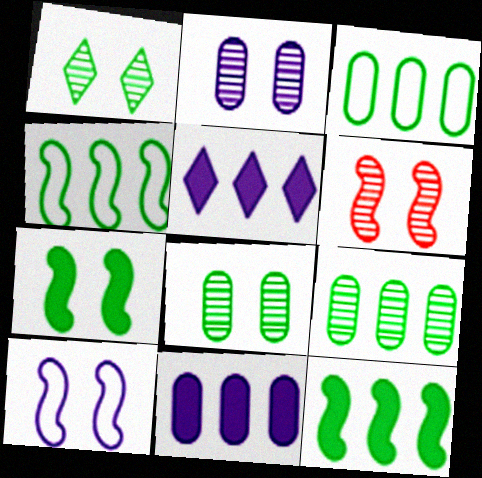[[1, 2, 6], 
[6, 7, 10]]